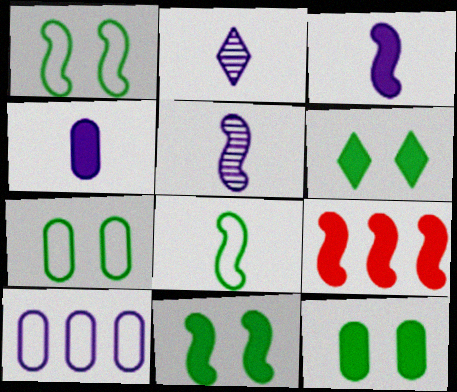[[1, 5, 9], 
[2, 7, 9], 
[3, 9, 11], 
[4, 6, 9], 
[6, 11, 12]]